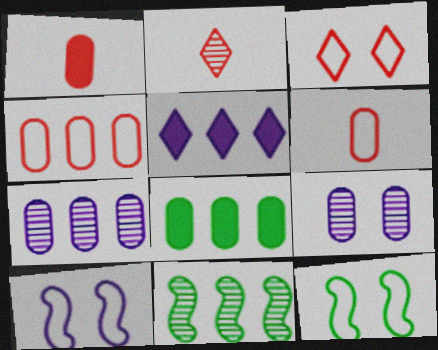[[2, 8, 10], 
[2, 9, 11], 
[4, 5, 11], 
[4, 7, 8], 
[6, 8, 9]]